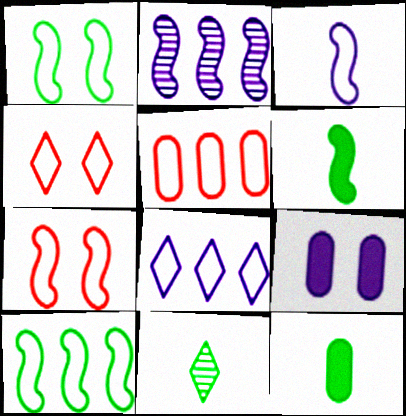[[2, 4, 12], 
[2, 6, 7], 
[3, 7, 10], 
[5, 8, 10]]